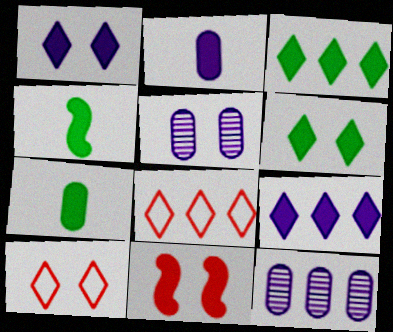[[2, 3, 11], 
[4, 5, 8], 
[4, 10, 12], 
[7, 9, 11]]